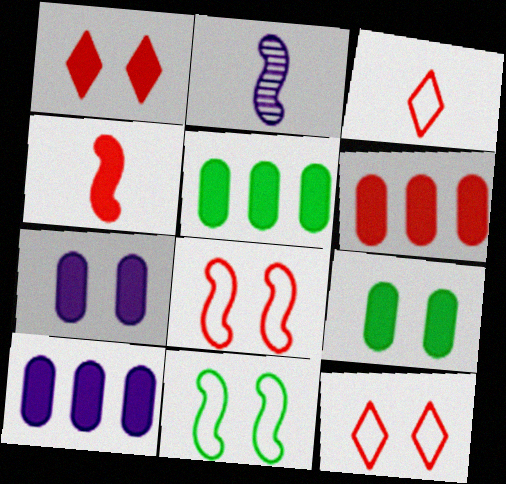[[1, 4, 6], 
[2, 5, 12], 
[5, 6, 10]]